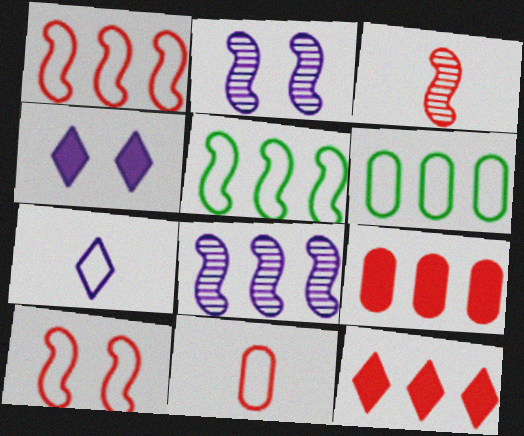[[3, 4, 6], 
[6, 7, 10], 
[6, 8, 12]]